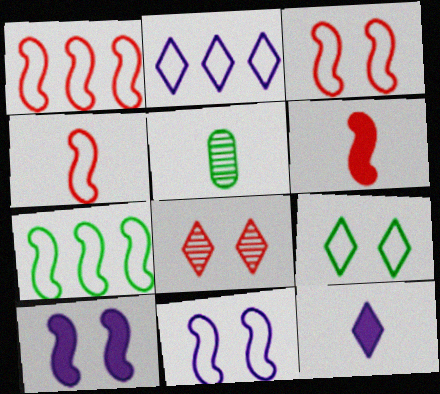[[1, 3, 4], 
[4, 5, 12], 
[4, 7, 11]]